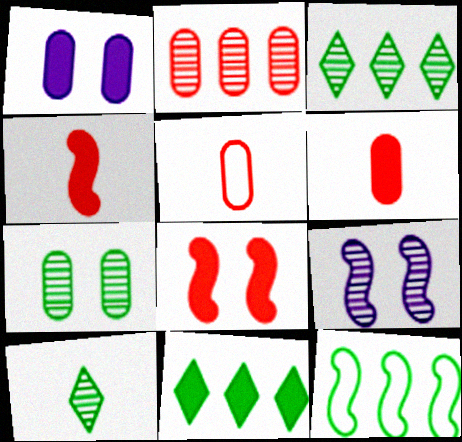[[1, 4, 11], 
[2, 9, 10], 
[4, 9, 12], 
[5, 9, 11]]